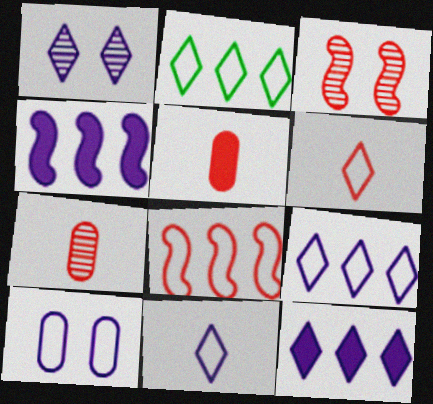[[1, 11, 12]]